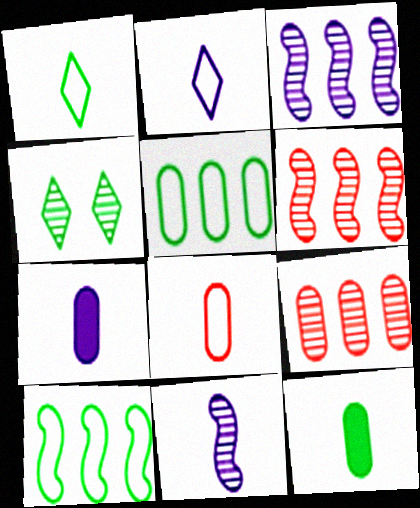[[2, 7, 11], 
[4, 9, 11], 
[4, 10, 12]]